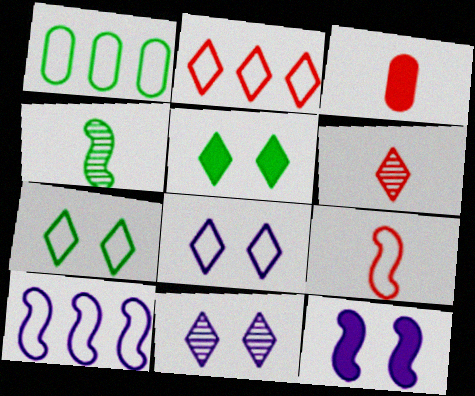[[1, 2, 10], 
[1, 4, 5], 
[1, 6, 12], 
[1, 8, 9], 
[3, 6, 9]]